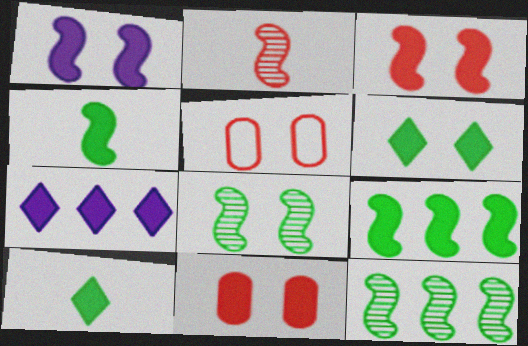[[1, 6, 11], 
[4, 7, 11]]